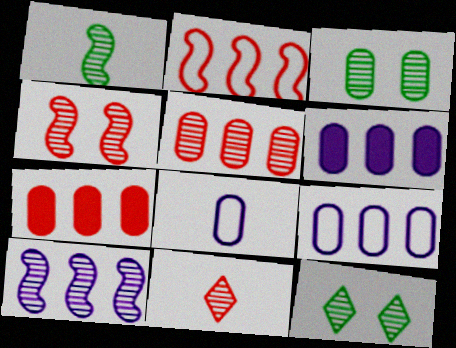[[1, 4, 10], 
[3, 7, 8], 
[3, 10, 11], 
[4, 5, 11]]